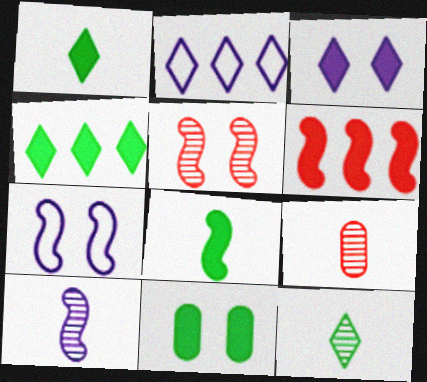[[4, 7, 9], 
[4, 8, 11], 
[9, 10, 12]]